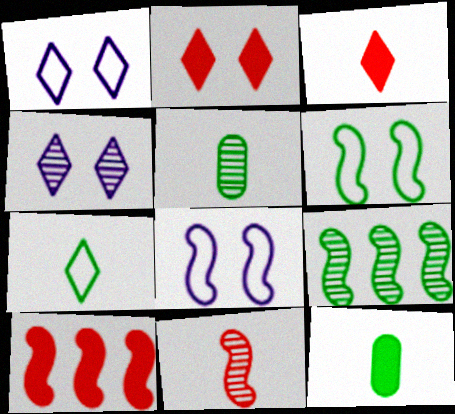[[1, 5, 10]]